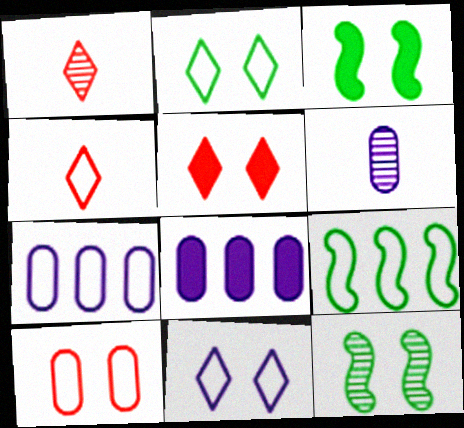[[1, 3, 7], 
[4, 8, 12], 
[5, 6, 9]]